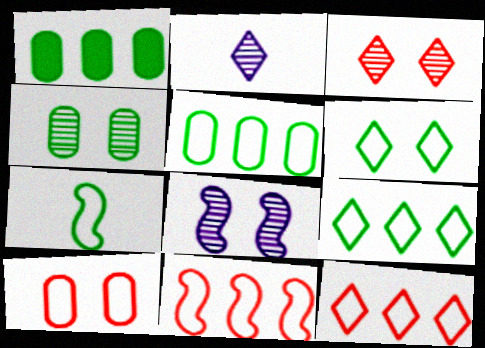[[3, 4, 8], 
[5, 6, 7]]